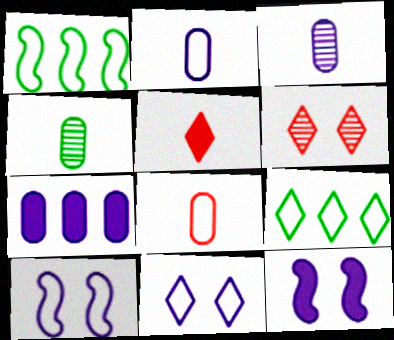[[1, 8, 11], 
[8, 9, 10]]